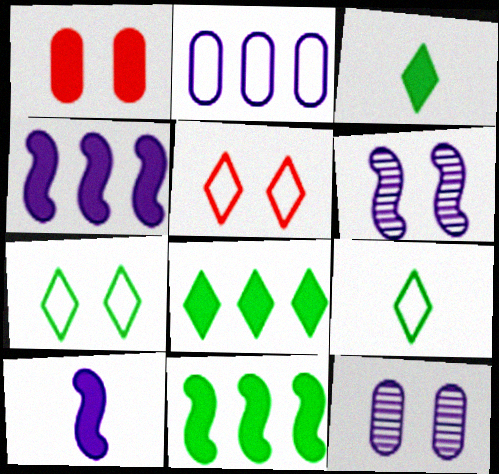[[1, 3, 4], 
[1, 6, 7], 
[1, 8, 10]]